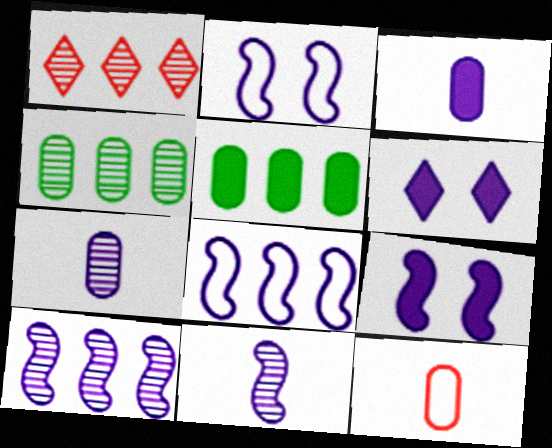[[1, 4, 10], 
[1, 5, 8], 
[6, 7, 8], 
[8, 9, 11]]